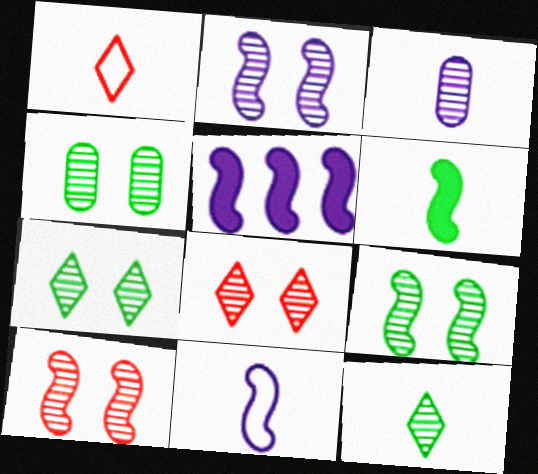[[1, 3, 6], 
[1, 4, 5], 
[2, 4, 8], 
[2, 5, 11], 
[2, 9, 10], 
[4, 7, 9]]